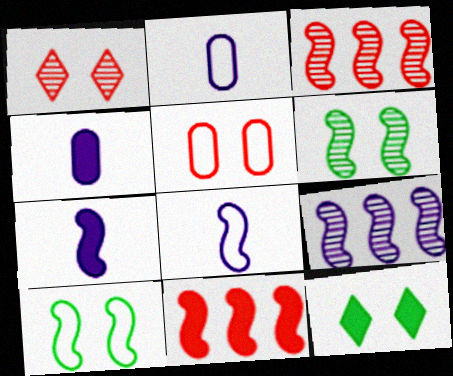[[2, 3, 12], 
[3, 7, 10], 
[4, 11, 12], 
[6, 8, 11]]